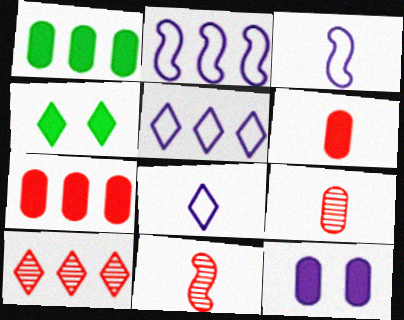[[1, 2, 10], 
[1, 6, 12], 
[2, 4, 9], 
[4, 8, 10]]